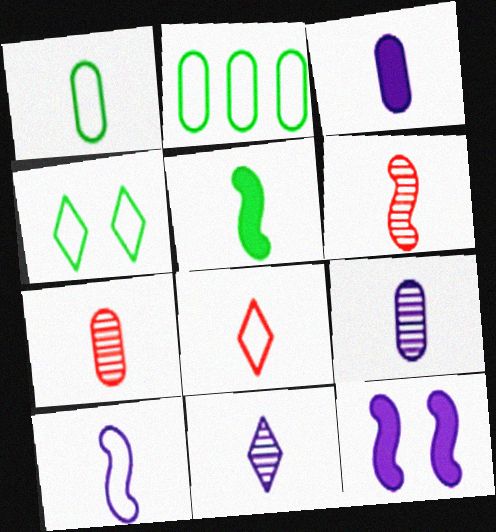[[1, 3, 7], 
[1, 8, 10], 
[3, 10, 11], 
[5, 6, 10], 
[5, 8, 9]]